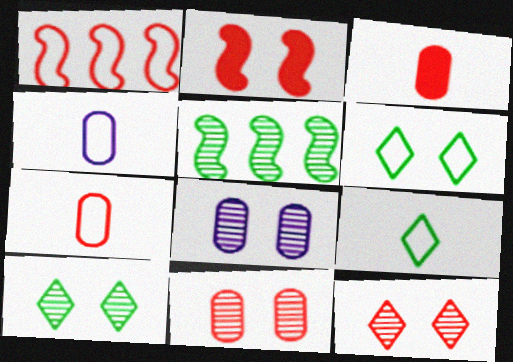[[1, 3, 12], 
[1, 4, 6], 
[2, 6, 8]]